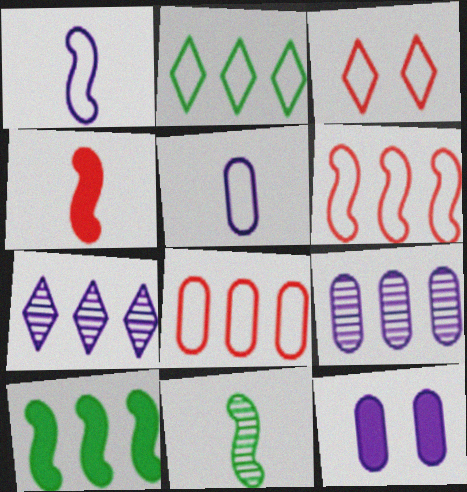[[1, 4, 11], 
[1, 7, 12], 
[5, 9, 12], 
[7, 8, 10]]